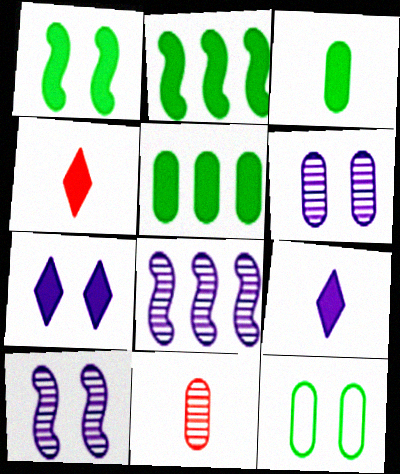[[4, 8, 12]]